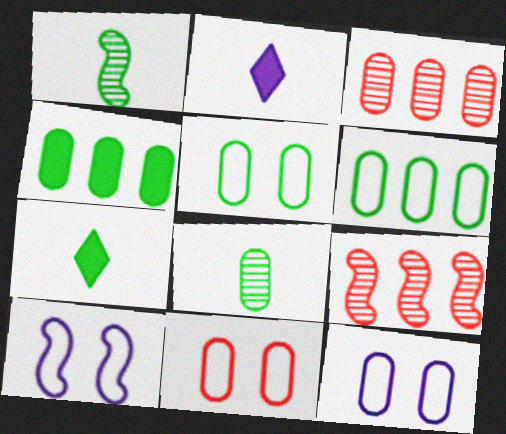[[2, 5, 9], 
[3, 7, 10], 
[4, 5, 8], 
[5, 11, 12], 
[7, 9, 12]]